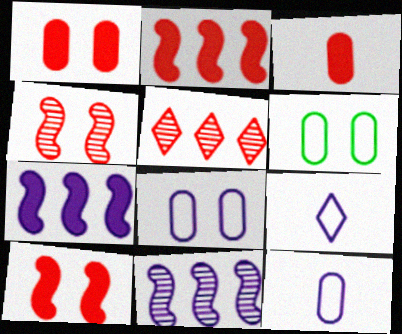[]